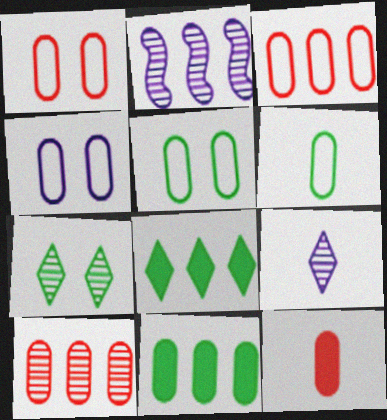[[1, 4, 5], 
[1, 10, 12], 
[2, 3, 8], 
[3, 4, 6]]